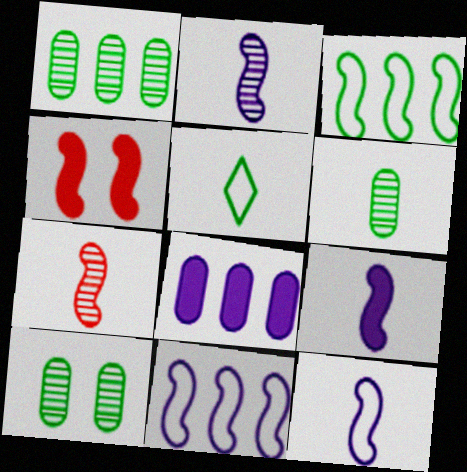[[1, 6, 10], 
[2, 3, 4], 
[2, 9, 12]]